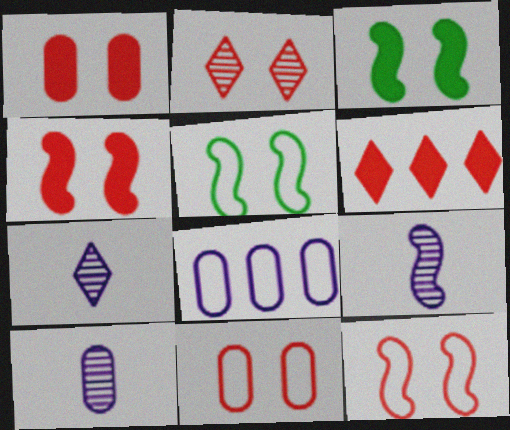[[1, 2, 12], 
[2, 4, 11], 
[5, 6, 10], 
[7, 9, 10]]